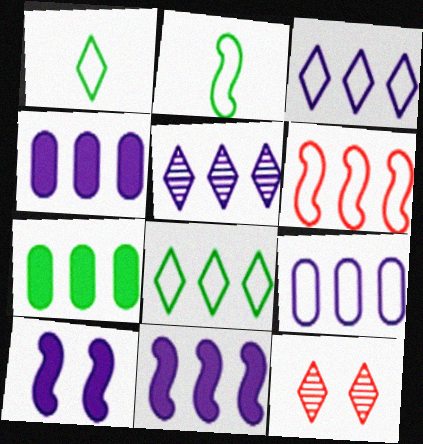[[2, 4, 12], 
[5, 6, 7], 
[5, 9, 11], 
[6, 8, 9]]